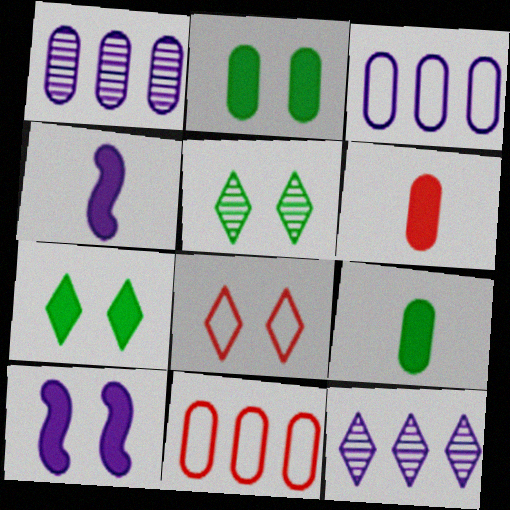[[4, 5, 11]]